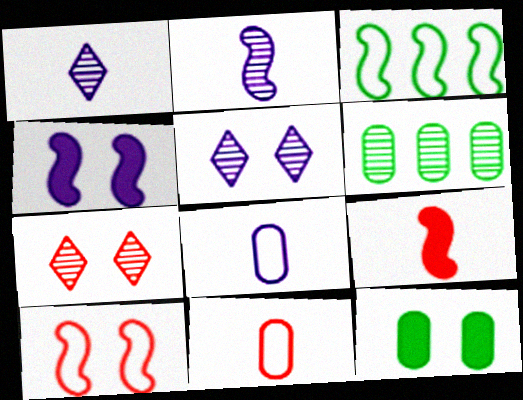[[2, 6, 7], 
[5, 10, 12]]